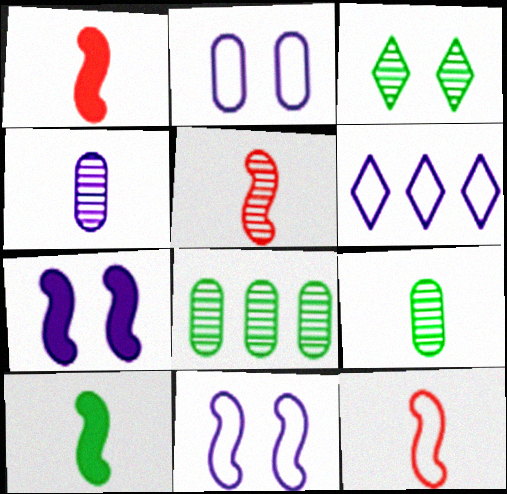[[1, 5, 12], 
[4, 6, 7]]